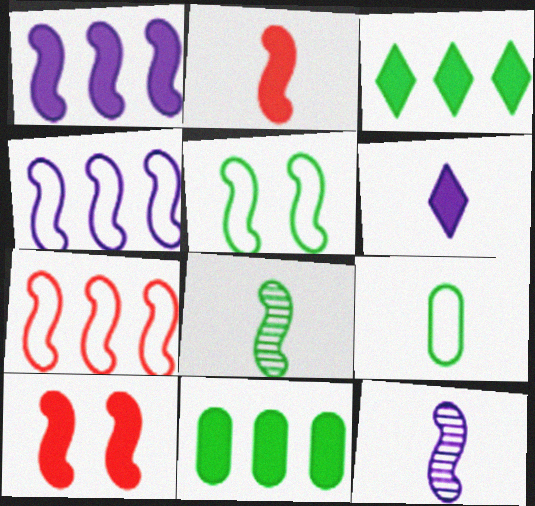[[4, 8, 10], 
[6, 10, 11]]